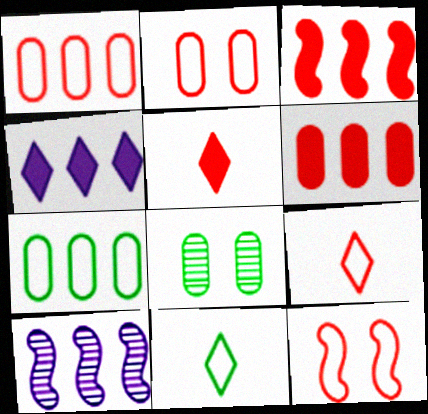[[1, 9, 12]]